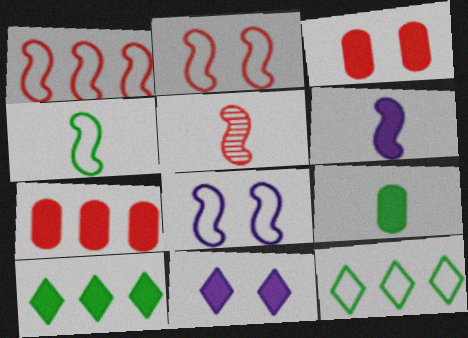[[1, 4, 8], 
[3, 6, 10], 
[4, 5, 6]]